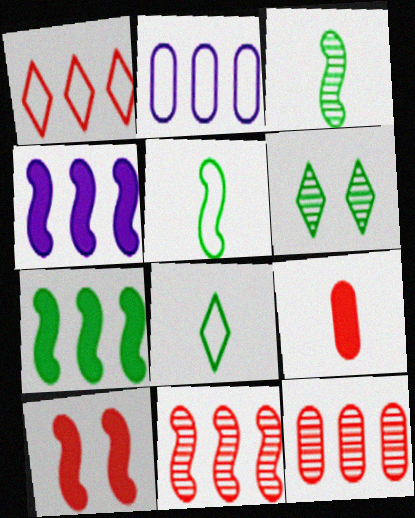[]